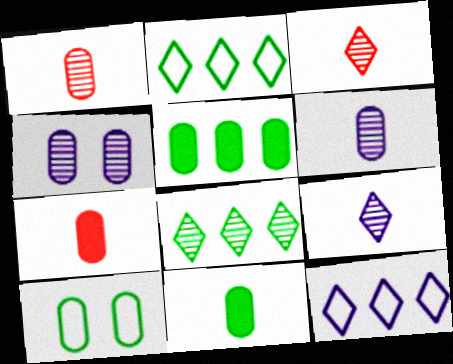[]